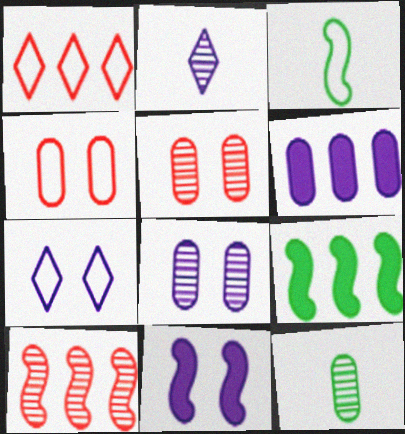[[1, 11, 12], 
[2, 4, 9], 
[3, 10, 11], 
[4, 6, 12], 
[7, 8, 11]]